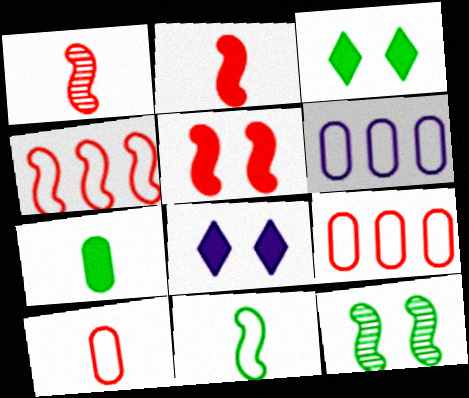[[1, 3, 6], 
[1, 4, 5]]